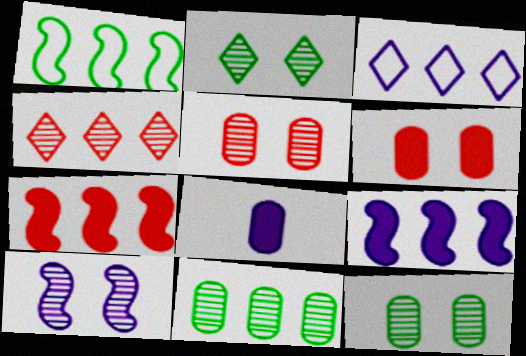[[2, 5, 10], 
[3, 7, 11], 
[3, 8, 10]]